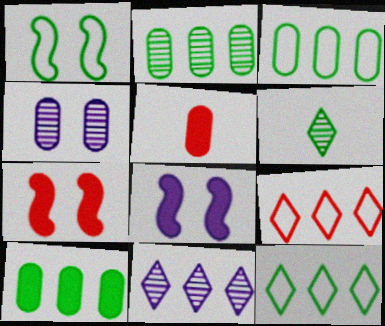[[1, 5, 11], 
[1, 6, 10], 
[2, 3, 10], 
[3, 4, 5]]